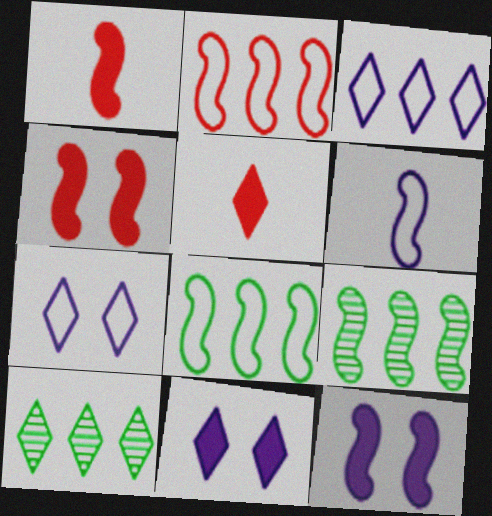[[4, 6, 9], 
[5, 7, 10]]